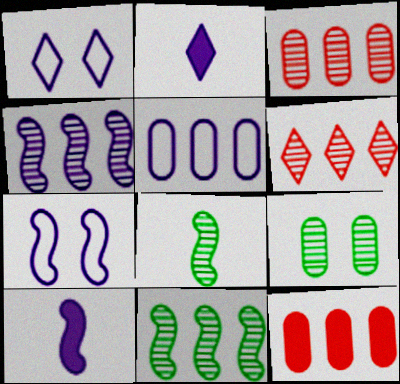[[1, 8, 12], 
[4, 7, 10]]